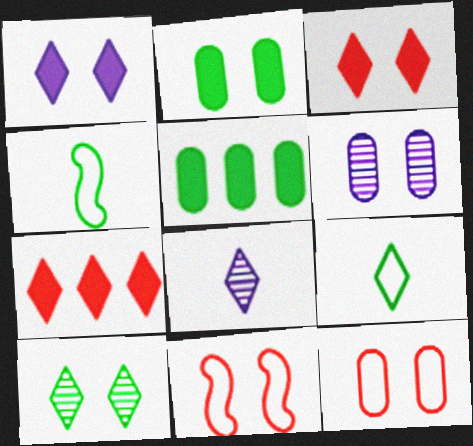[[2, 6, 12], 
[4, 5, 10], 
[4, 6, 7], 
[5, 8, 11]]